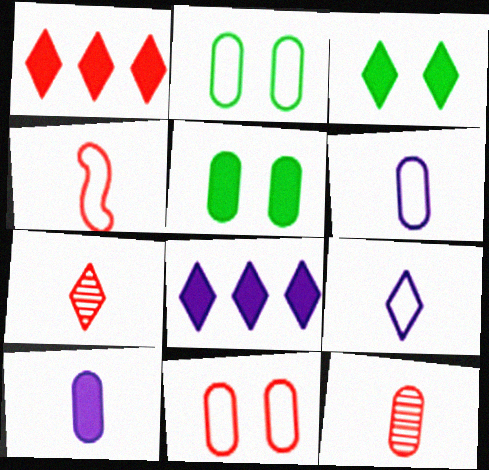[]